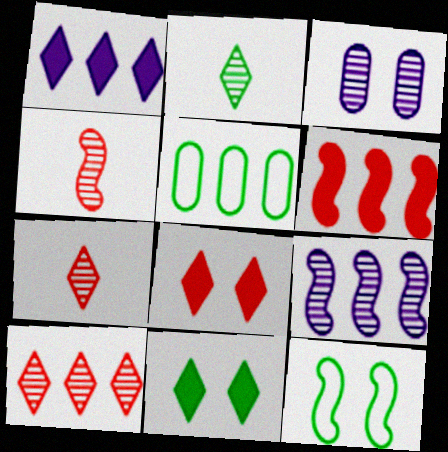[[3, 8, 12]]